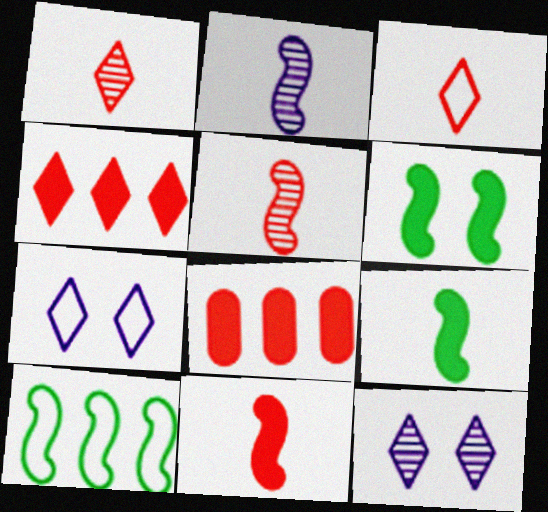[]